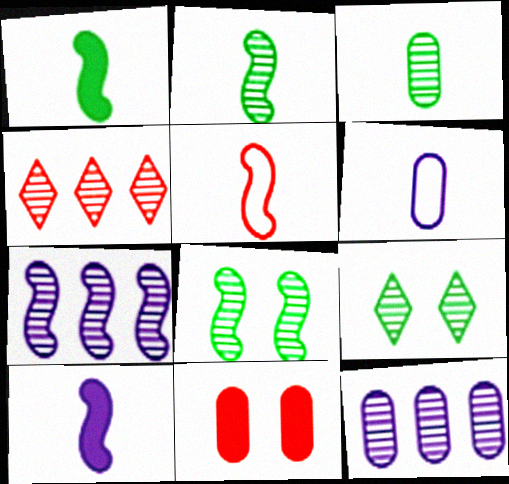[[2, 5, 10], 
[4, 5, 11]]